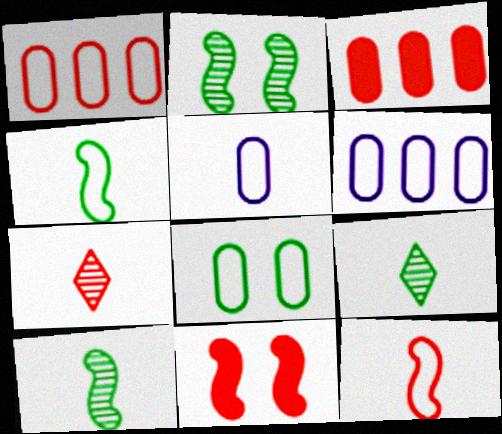[[1, 5, 8], 
[1, 7, 11], 
[6, 9, 11]]